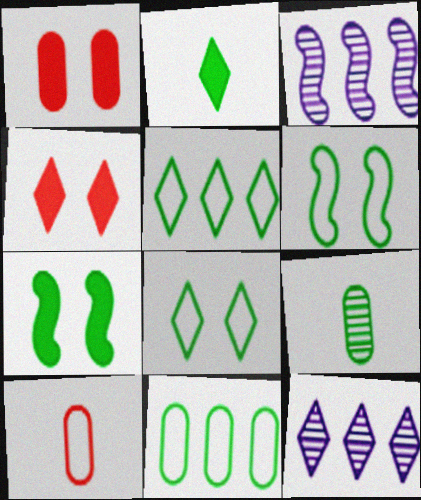[[5, 7, 9], 
[7, 10, 12]]